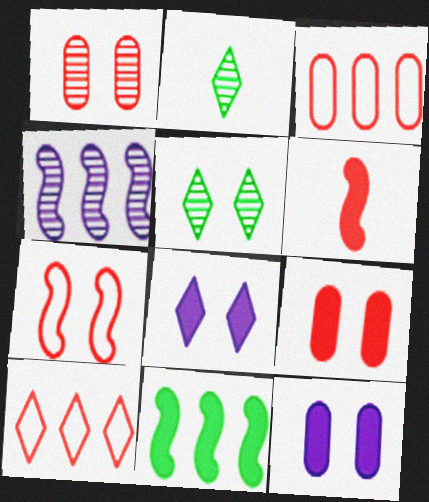[[1, 2, 4], 
[1, 6, 10], 
[2, 8, 10], 
[5, 7, 12]]